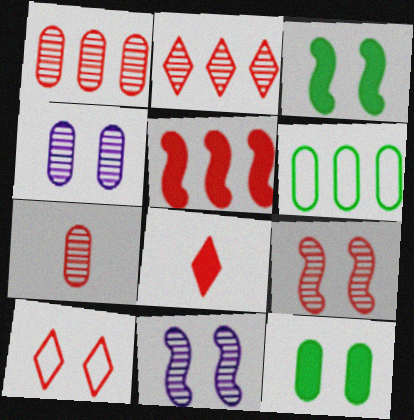[[2, 7, 9], 
[2, 8, 10], 
[3, 4, 10], 
[5, 7, 10], 
[6, 8, 11], 
[10, 11, 12]]